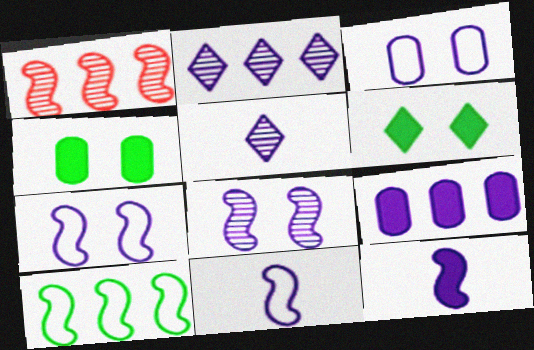[[2, 3, 12], 
[5, 7, 9]]